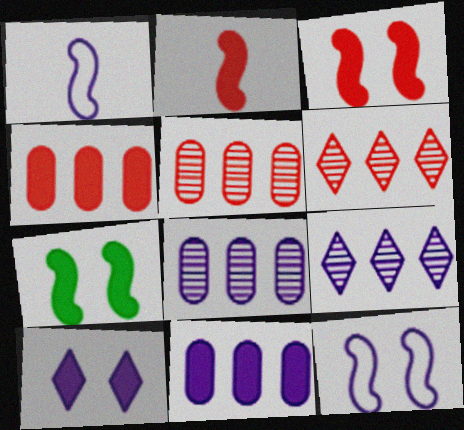[[1, 8, 10]]